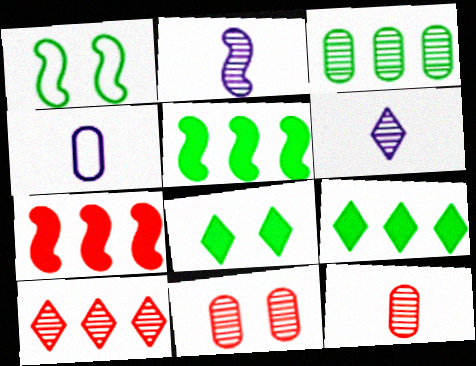[[1, 2, 7]]